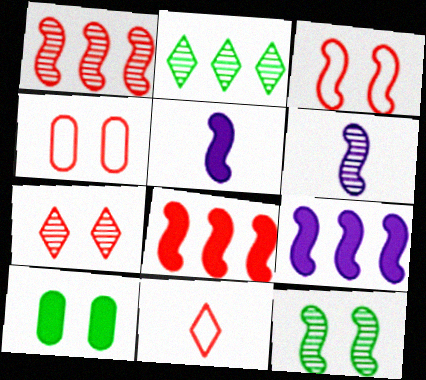[[1, 6, 12], 
[2, 4, 5]]